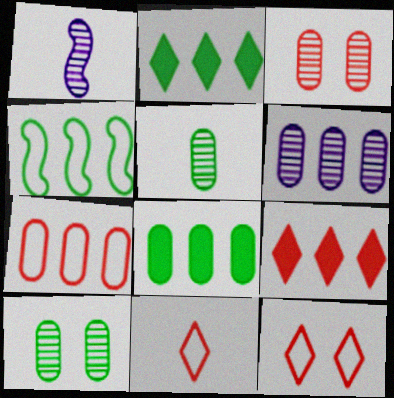[[1, 8, 12], 
[3, 5, 6], 
[4, 6, 9], 
[6, 7, 8]]